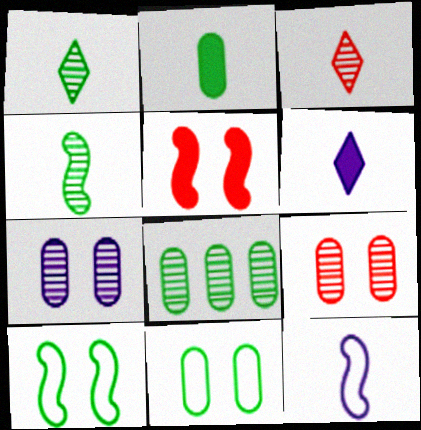[[2, 3, 12], 
[2, 8, 11]]